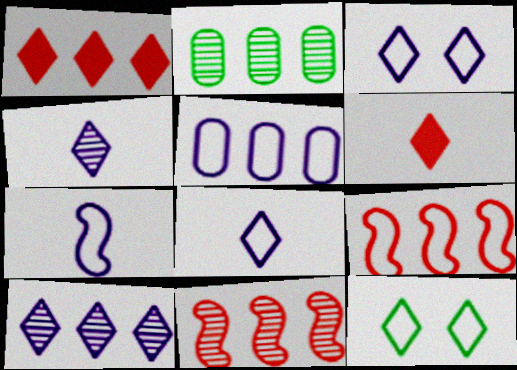[[1, 4, 12], 
[2, 10, 11], 
[3, 5, 7], 
[6, 10, 12]]